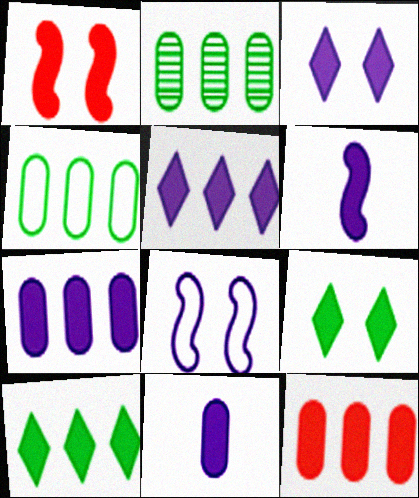[[1, 10, 11], 
[3, 6, 7], 
[6, 9, 12]]